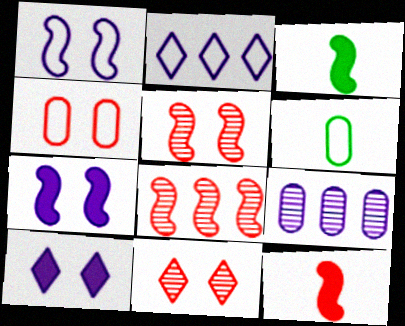[[1, 3, 8], 
[6, 8, 10]]